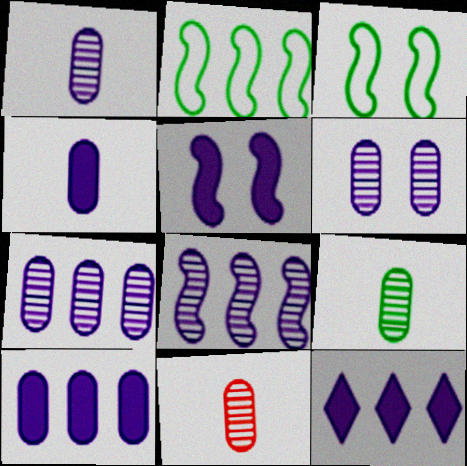[[1, 6, 7], 
[1, 9, 11], 
[3, 11, 12], 
[4, 5, 12]]